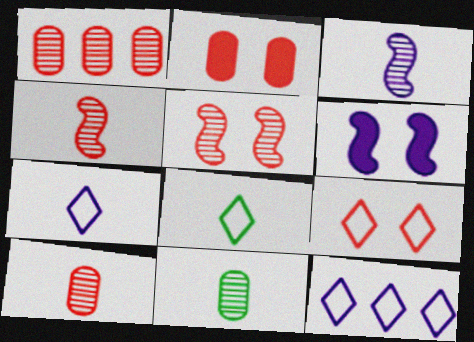[[1, 6, 8], 
[2, 5, 9], 
[8, 9, 12]]